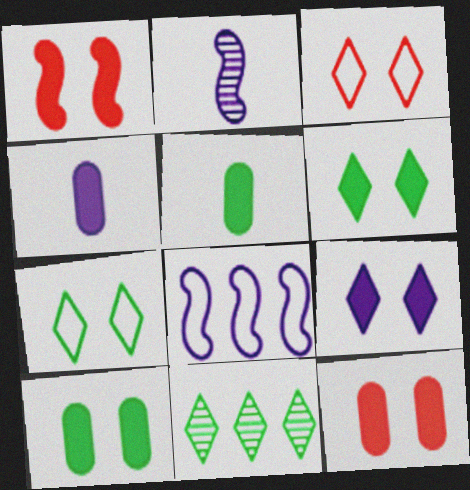[[1, 9, 10]]